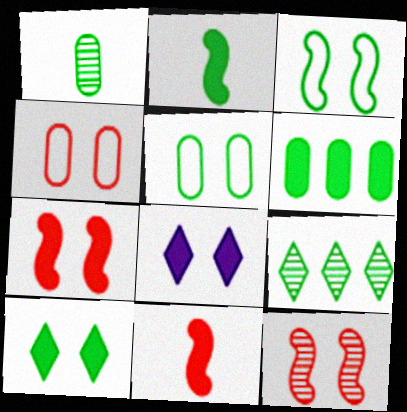[[1, 5, 6], 
[2, 5, 9], 
[2, 6, 10], 
[5, 8, 12], 
[6, 8, 11]]